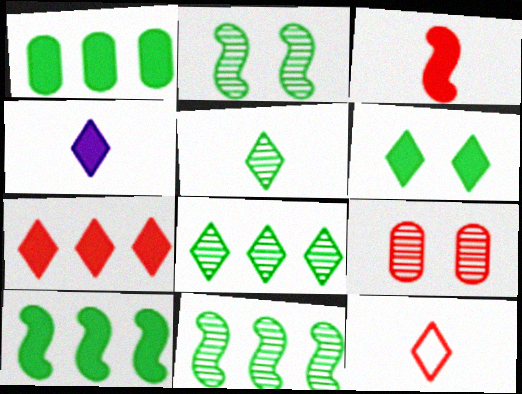[[4, 5, 12], 
[4, 6, 7]]